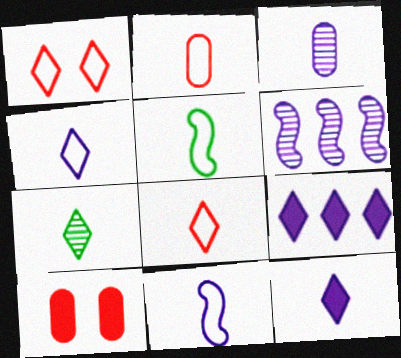[[1, 7, 9], 
[2, 4, 5], 
[3, 11, 12], 
[7, 8, 12]]